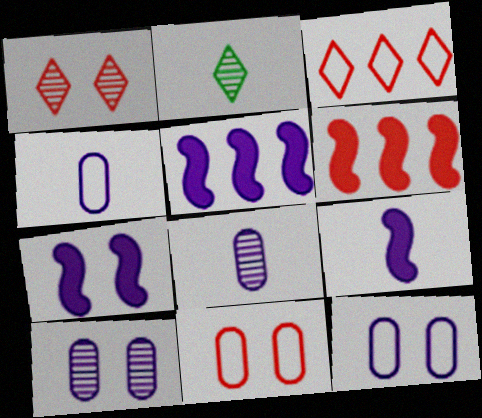[[2, 5, 11], 
[2, 6, 12], 
[5, 7, 9]]